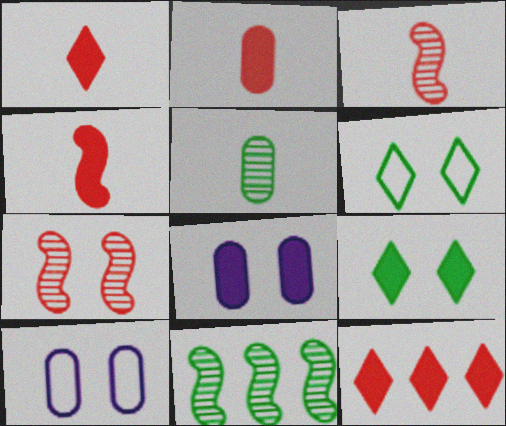[[1, 2, 4], 
[1, 10, 11], 
[6, 7, 8], 
[7, 9, 10]]